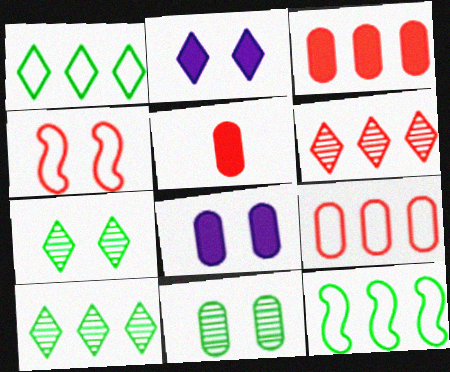[[2, 4, 11], 
[4, 5, 6], 
[4, 7, 8]]